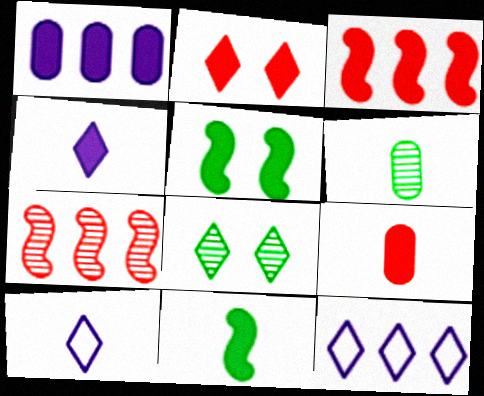[[1, 2, 11], 
[2, 3, 9], 
[4, 9, 11]]